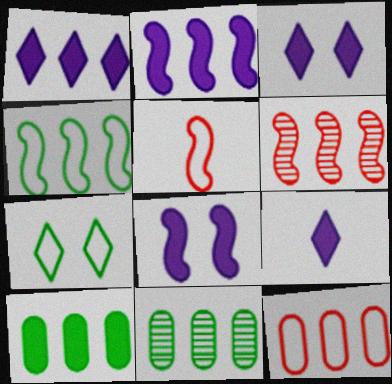[[1, 3, 9], 
[2, 4, 6], 
[3, 5, 11]]